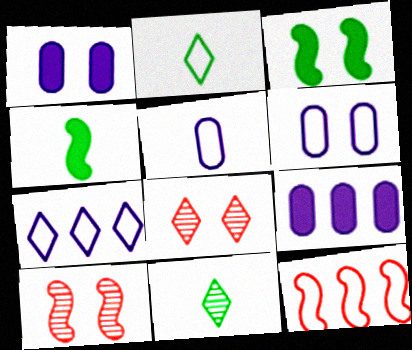[[1, 11, 12], 
[2, 6, 12], 
[2, 9, 10], 
[3, 6, 8]]